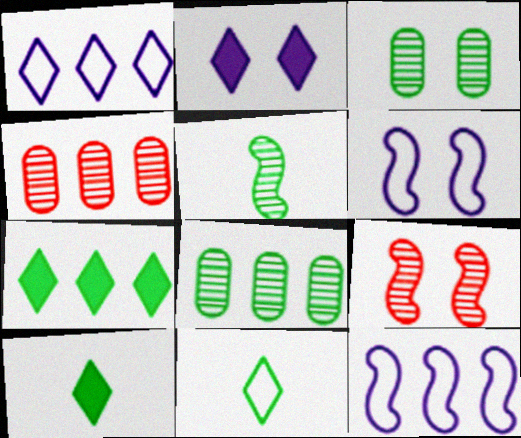[[4, 6, 10], 
[4, 7, 12]]